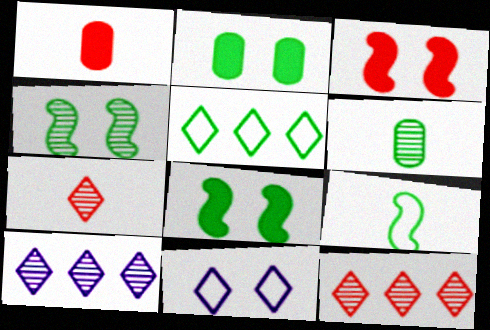[[5, 6, 8]]